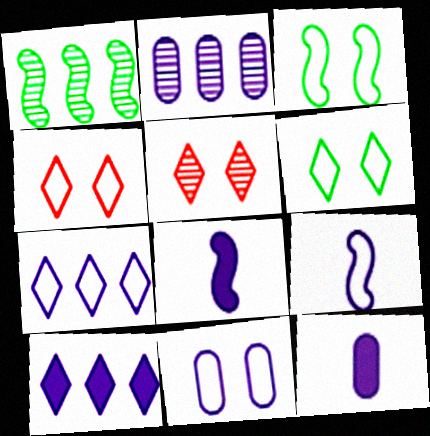[[1, 4, 12], 
[2, 11, 12], 
[3, 4, 11], 
[7, 9, 11]]